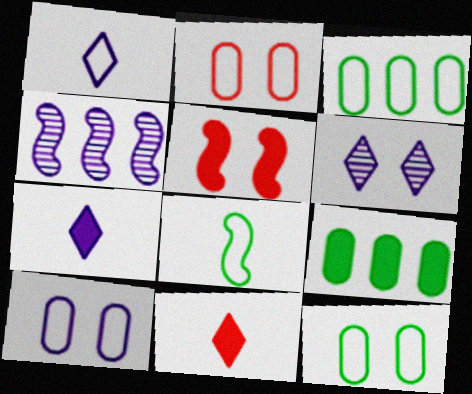[[2, 10, 12], 
[4, 5, 8], 
[4, 7, 10], 
[4, 11, 12], 
[5, 6, 12], 
[5, 7, 9]]